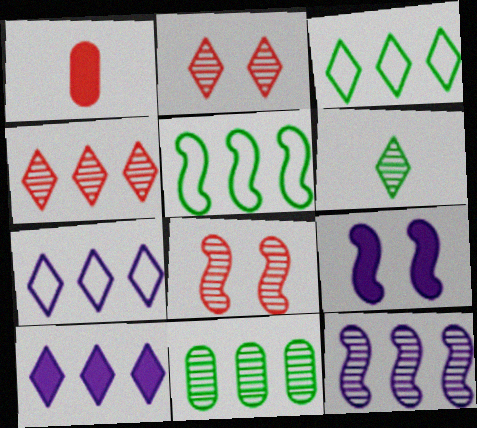[[3, 4, 10], 
[4, 11, 12]]